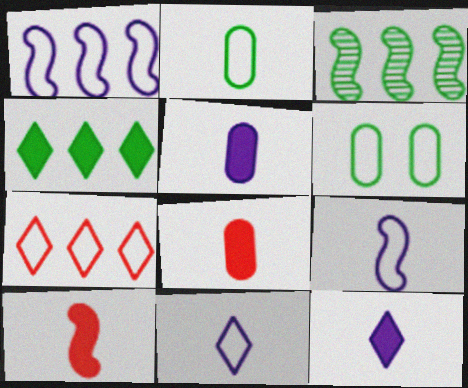[[6, 7, 9]]